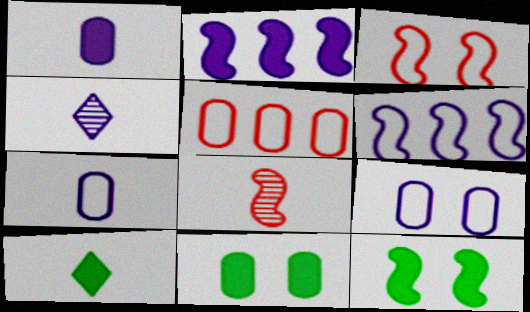[[2, 4, 9], 
[4, 5, 12], 
[6, 8, 12], 
[7, 8, 10]]